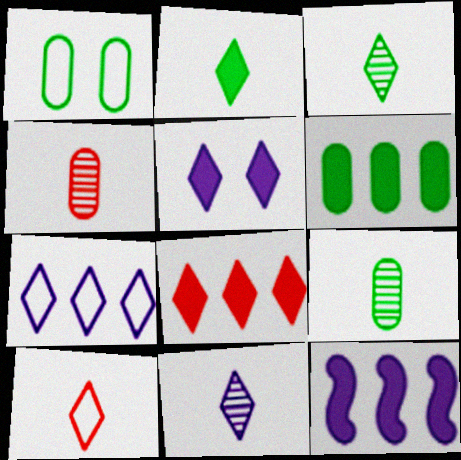[[1, 6, 9], 
[2, 5, 8], 
[2, 10, 11], 
[5, 7, 11], 
[6, 8, 12]]